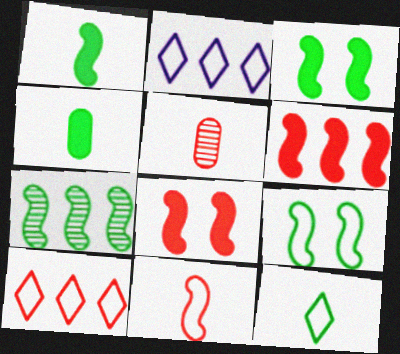[[1, 7, 9], 
[2, 3, 5], 
[5, 8, 10]]